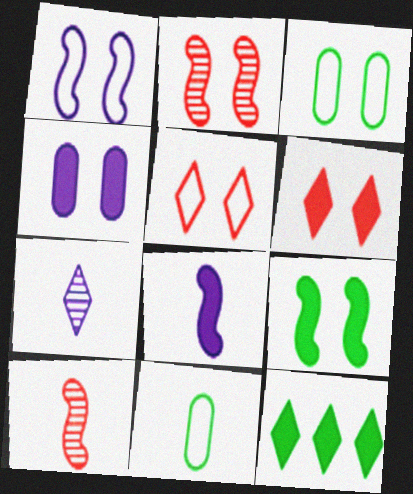[[1, 2, 9], 
[1, 3, 5], 
[4, 6, 9], 
[5, 7, 12]]